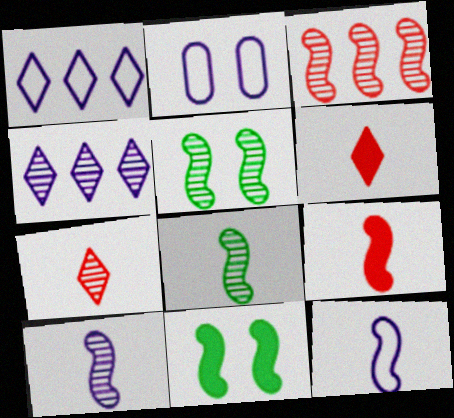[[1, 2, 12], 
[3, 5, 10], 
[3, 11, 12], 
[8, 9, 12]]